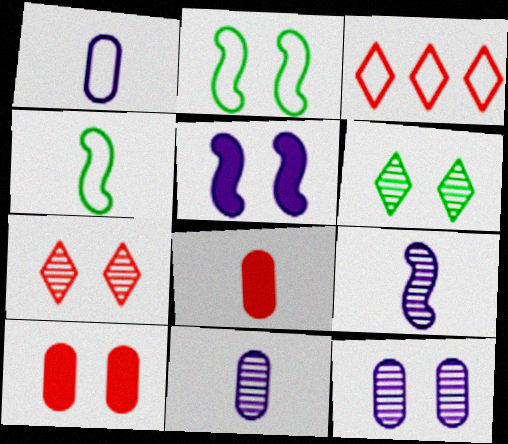[[1, 2, 3]]